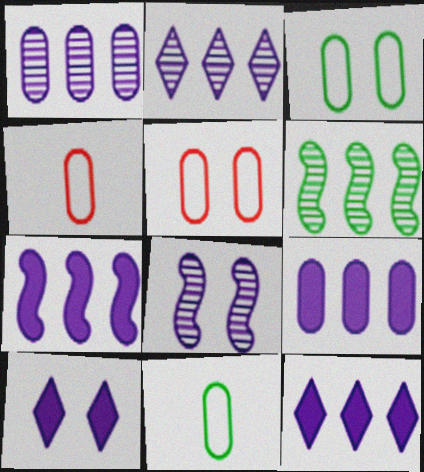[[4, 6, 10], 
[7, 9, 12]]